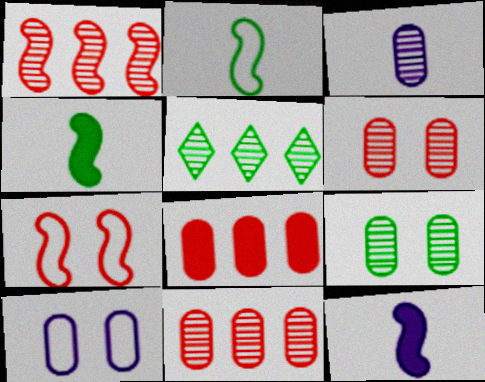[[3, 9, 11]]